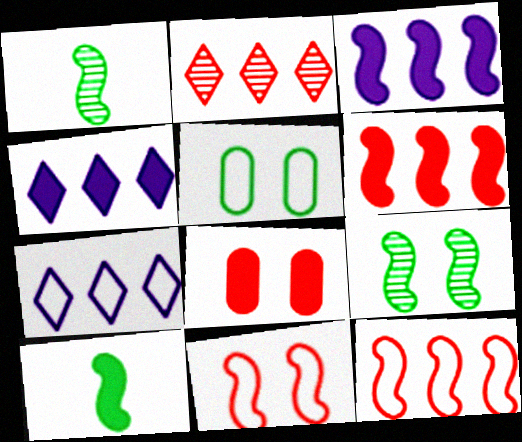[[1, 3, 11], 
[1, 7, 8], 
[4, 8, 10]]